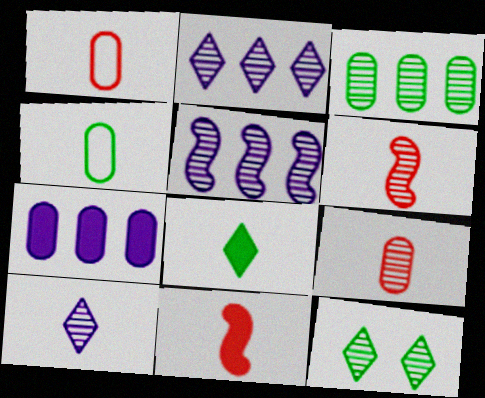[[4, 10, 11], 
[5, 9, 12]]